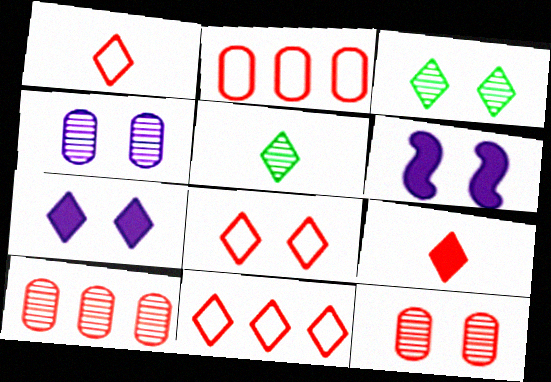[[1, 8, 11], 
[2, 5, 6], 
[3, 7, 8], 
[5, 7, 11]]